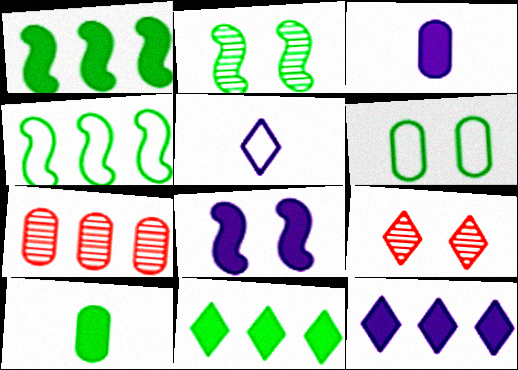[[3, 4, 9], 
[3, 6, 7], 
[3, 8, 12], 
[4, 7, 12], 
[5, 9, 11], 
[6, 8, 9]]